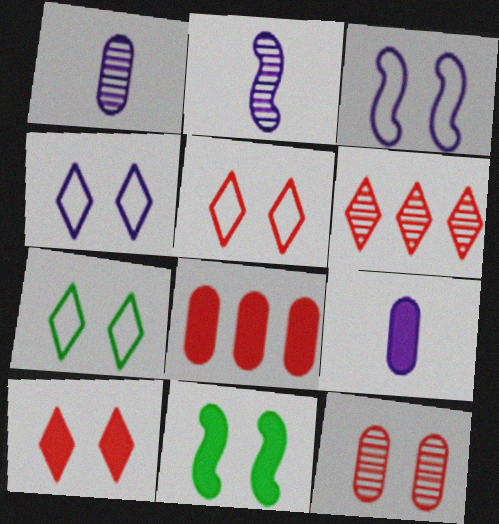[[2, 7, 8], 
[4, 5, 7], 
[4, 11, 12]]